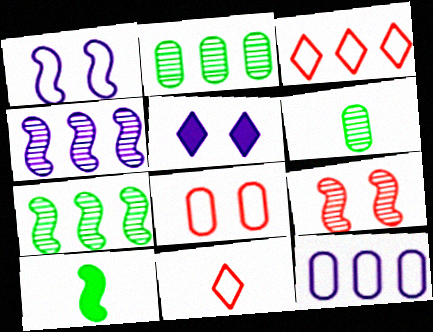[]